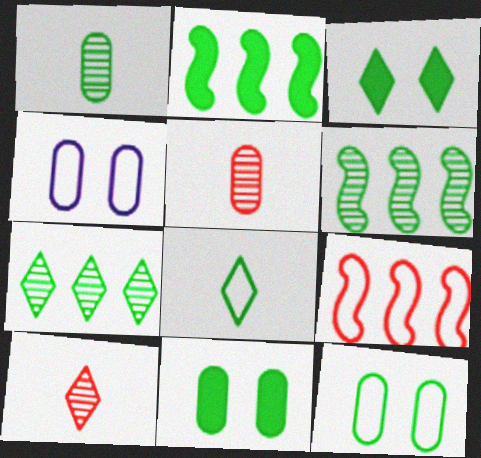[[2, 4, 10], 
[3, 7, 8], 
[4, 8, 9], 
[6, 8, 11]]